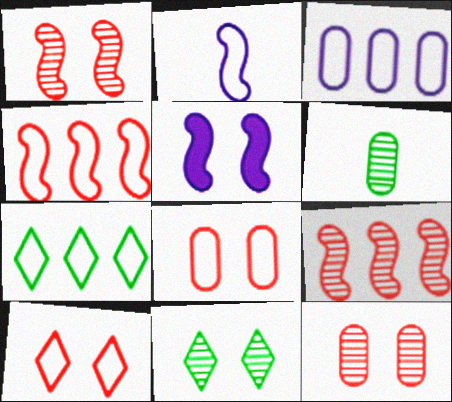[[2, 7, 8], 
[3, 4, 7], 
[5, 8, 11]]